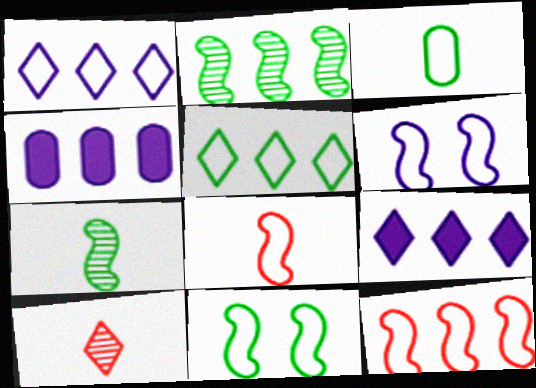[[3, 5, 11], 
[4, 10, 11]]